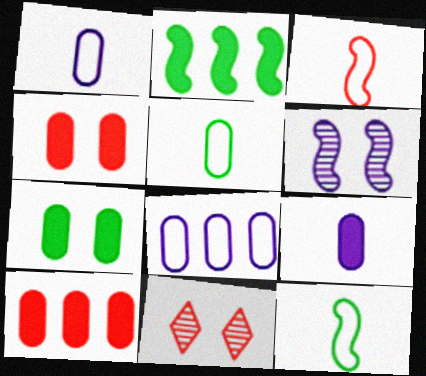[[1, 2, 11], 
[2, 3, 6], 
[3, 10, 11], 
[7, 9, 10]]